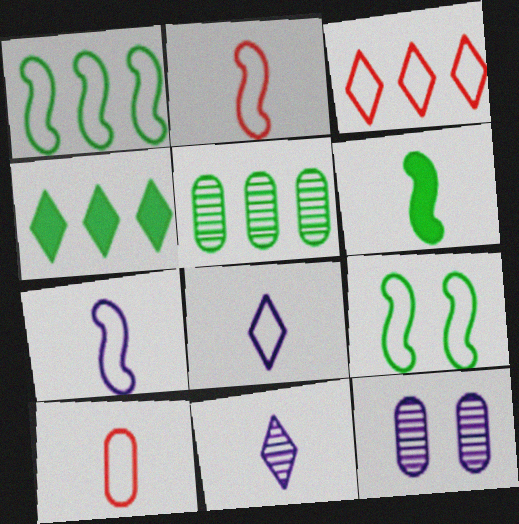[[1, 4, 5], 
[2, 4, 12], 
[3, 6, 12], 
[6, 10, 11]]